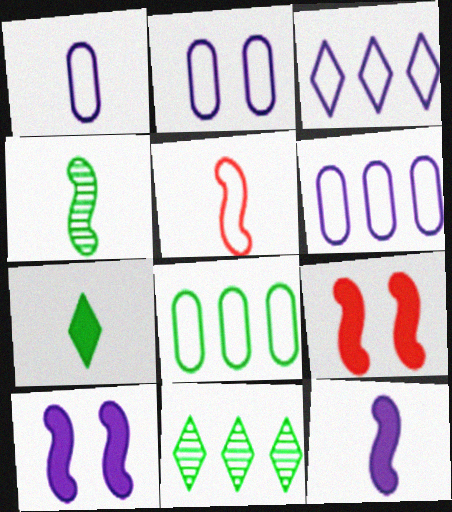[[1, 2, 6], 
[1, 9, 11], 
[4, 5, 12]]